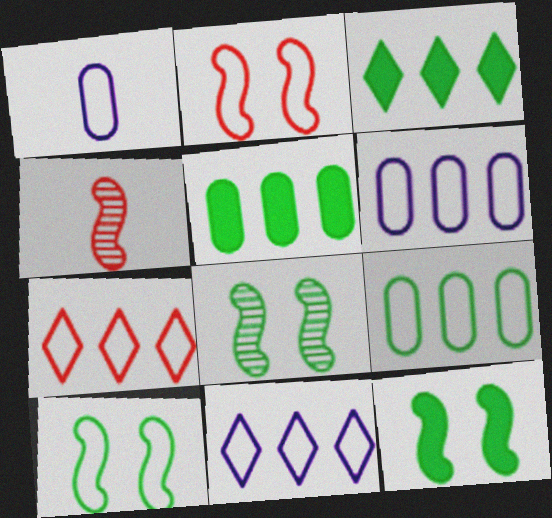[[1, 7, 10], 
[8, 10, 12]]